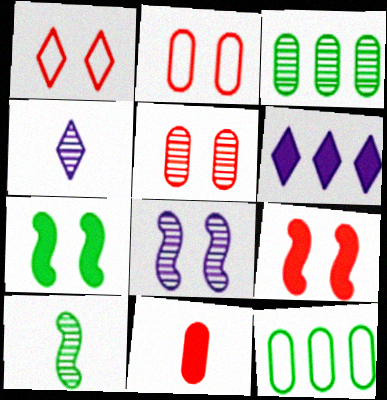[[1, 5, 9], 
[2, 6, 10], 
[4, 9, 12], 
[6, 7, 11]]